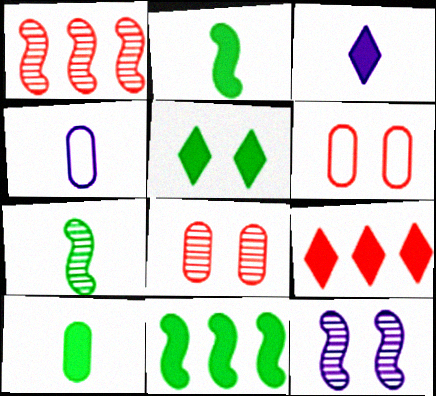[[1, 4, 5], 
[1, 7, 12], 
[3, 5, 9], 
[5, 6, 12], 
[5, 10, 11]]